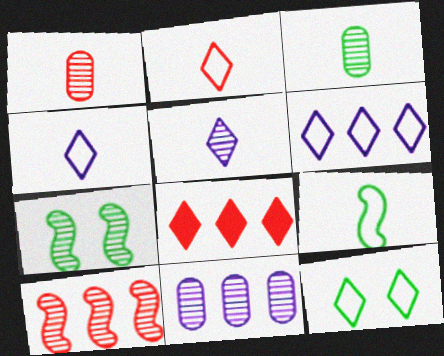[[2, 6, 12], 
[5, 8, 12]]